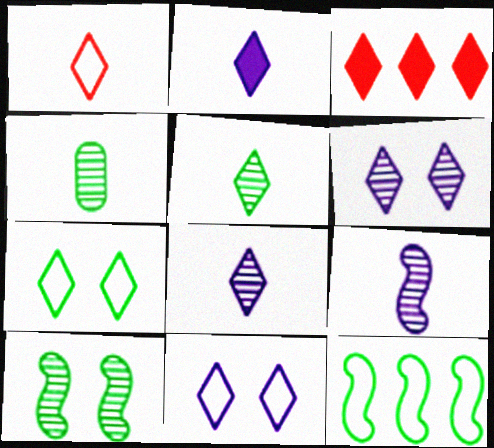[[1, 2, 5], 
[3, 5, 11], 
[3, 7, 8]]